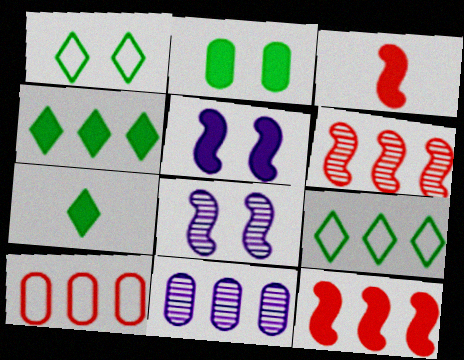[[1, 3, 11], 
[7, 8, 10], 
[9, 11, 12]]